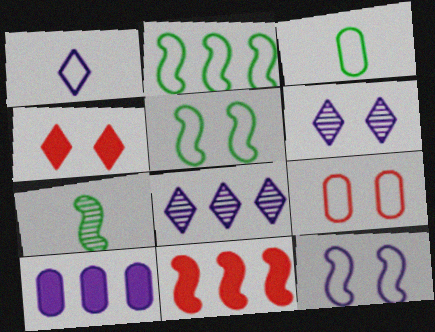[[1, 2, 9], 
[3, 6, 11], 
[7, 11, 12]]